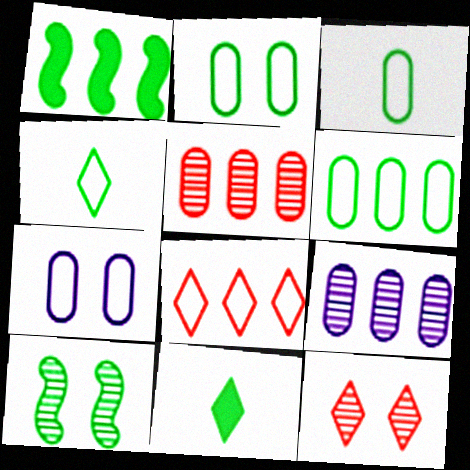[[1, 8, 9], 
[2, 3, 6], 
[6, 10, 11]]